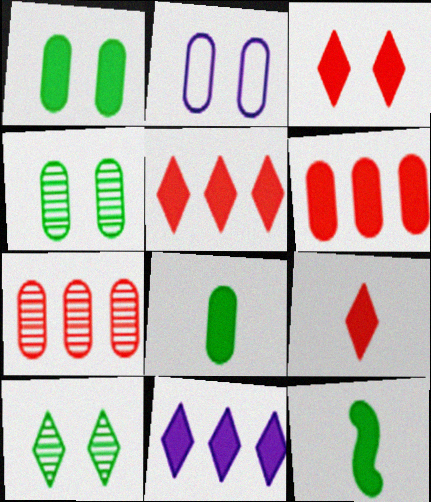[[2, 7, 8], 
[3, 5, 9]]